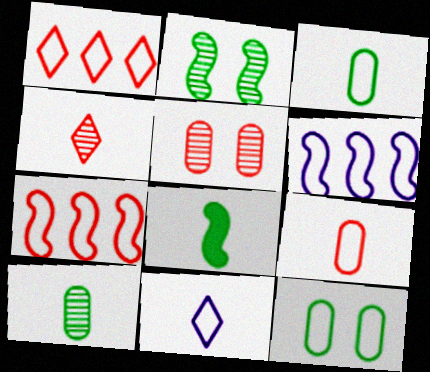[[7, 11, 12]]